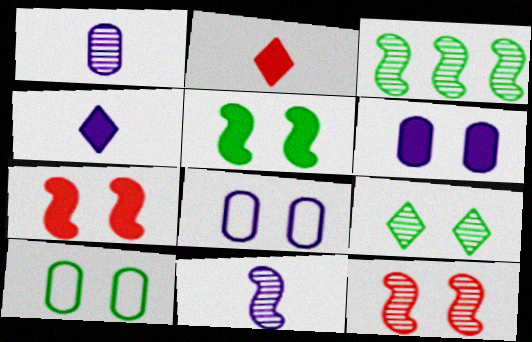[[2, 3, 8], 
[3, 11, 12], 
[5, 9, 10], 
[7, 8, 9]]